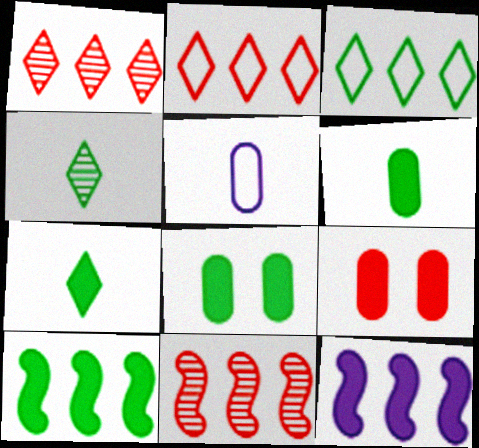[[7, 8, 10], 
[7, 9, 12]]